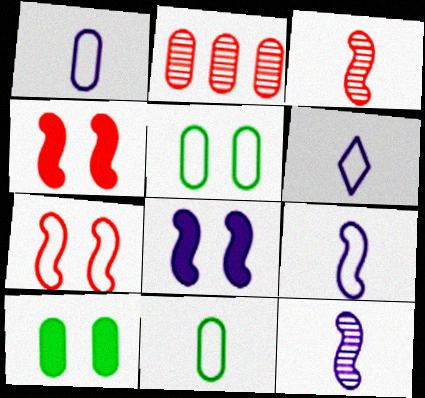[[1, 2, 10], 
[1, 6, 9]]